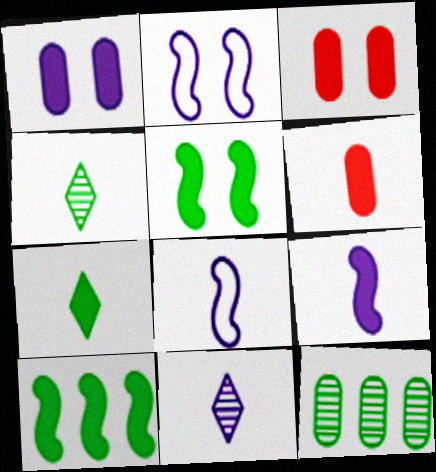[[4, 6, 8], 
[6, 7, 9]]